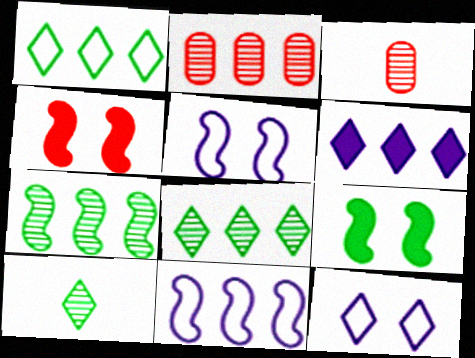[]